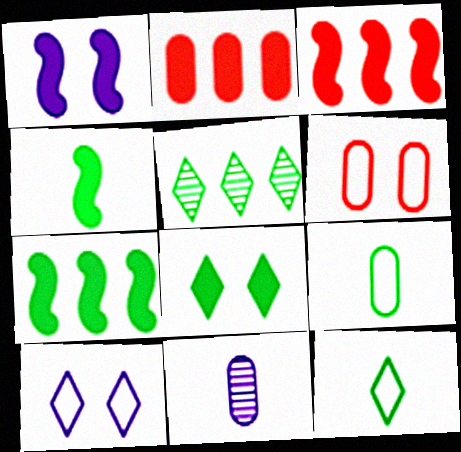[[1, 3, 4], 
[5, 8, 12]]